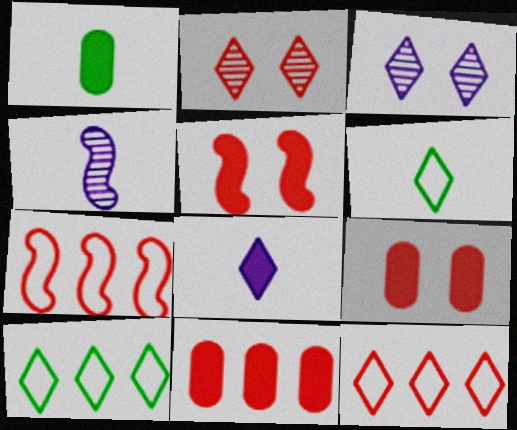[[1, 3, 7], 
[2, 8, 10], 
[4, 9, 10]]